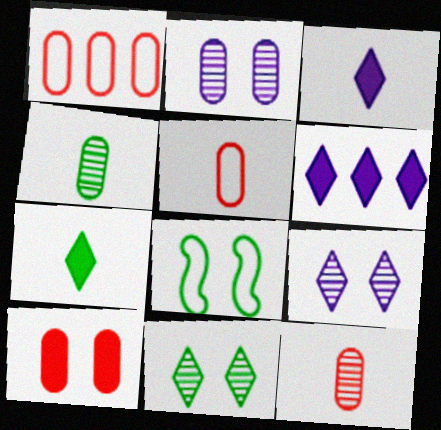[[1, 10, 12], 
[6, 8, 12], 
[8, 9, 10]]